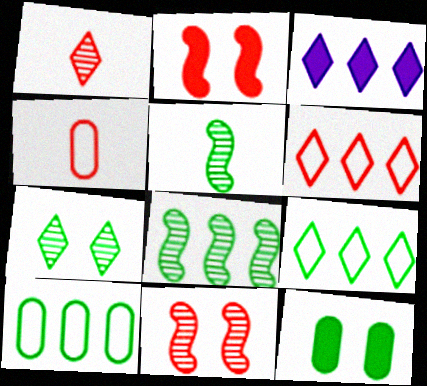[[5, 9, 12]]